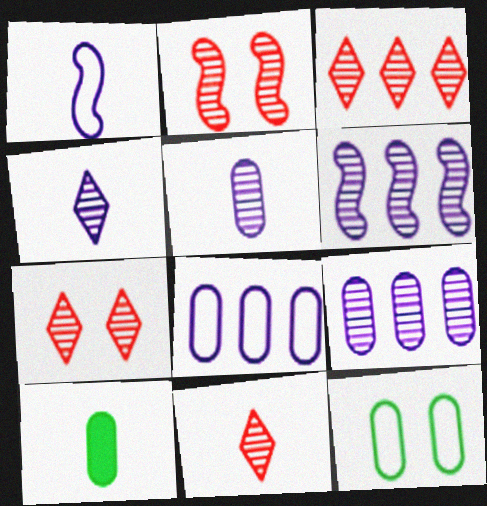[[1, 10, 11], 
[3, 7, 11]]